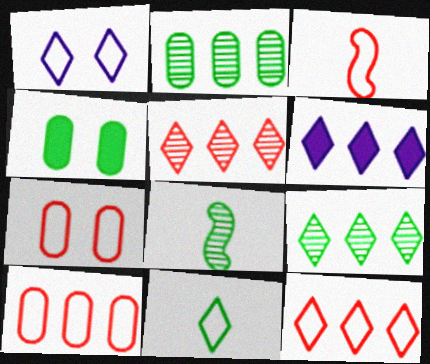[[1, 11, 12], 
[3, 7, 12], 
[6, 7, 8], 
[6, 9, 12]]